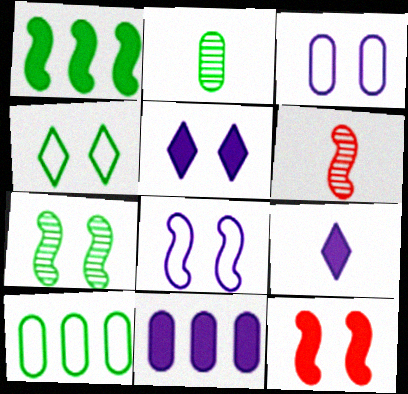[[1, 2, 4], 
[1, 6, 8], 
[4, 6, 11], 
[5, 6, 10], 
[7, 8, 12]]